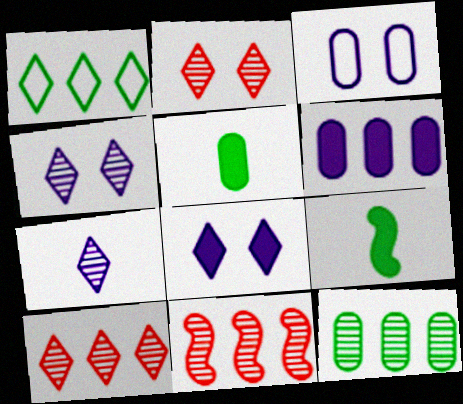[[1, 6, 11], 
[3, 9, 10]]